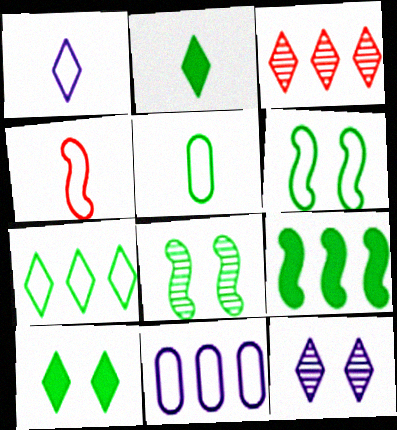[[1, 3, 10], 
[1, 4, 5], 
[3, 9, 11], 
[5, 6, 7]]